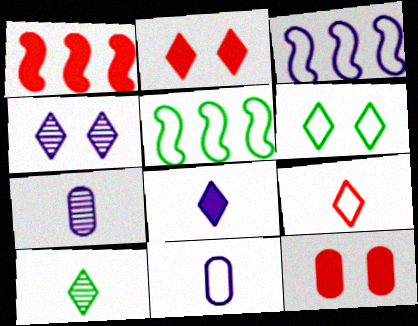[[1, 6, 7], 
[2, 4, 6], 
[2, 5, 7], 
[3, 10, 12], 
[8, 9, 10]]